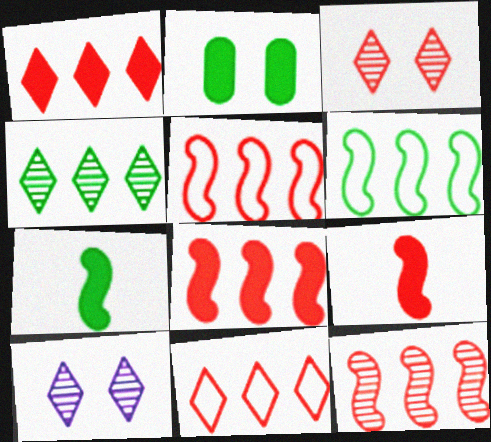[[5, 8, 12]]